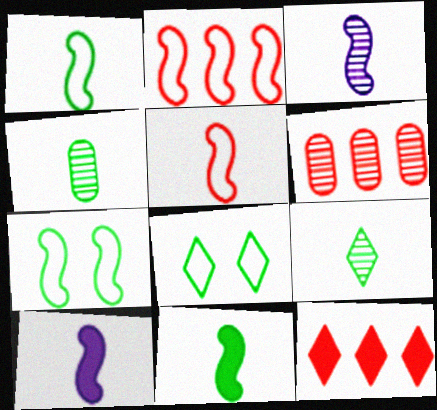[[2, 6, 12], 
[3, 5, 11], 
[6, 8, 10]]